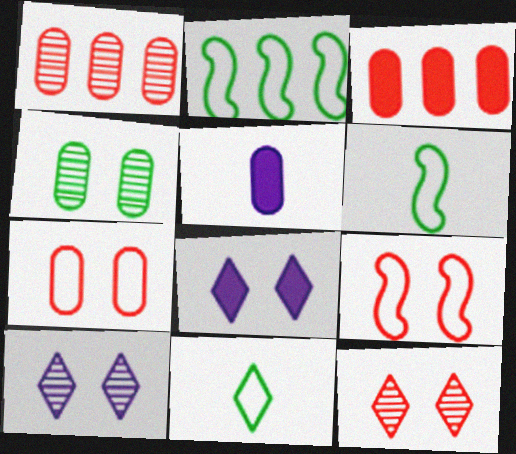[[1, 6, 8], 
[2, 5, 12], 
[3, 6, 10], 
[4, 8, 9]]